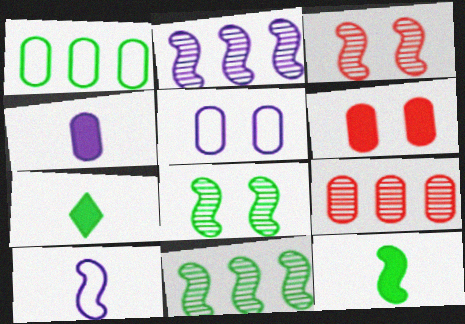[[1, 7, 8]]